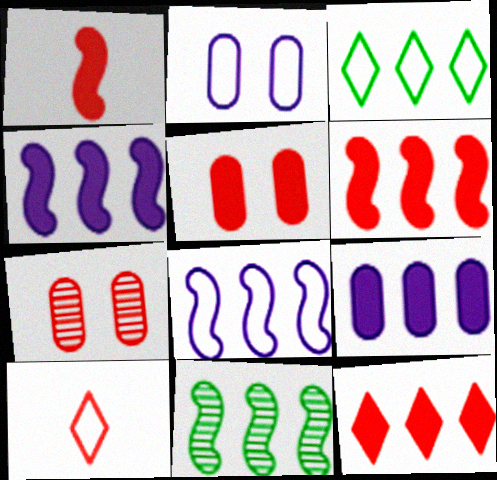[[1, 5, 12], 
[6, 7, 10], 
[6, 8, 11]]